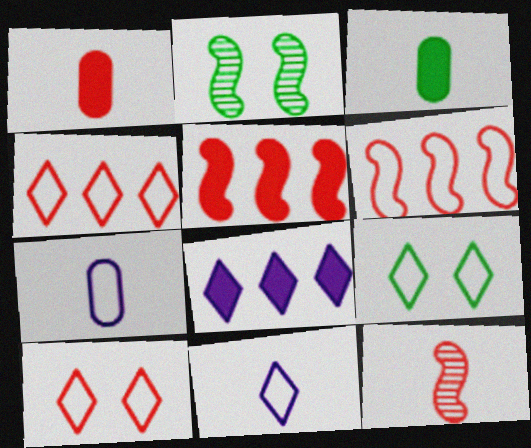[[3, 11, 12], 
[4, 9, 11], 
[6, 7, 9]]